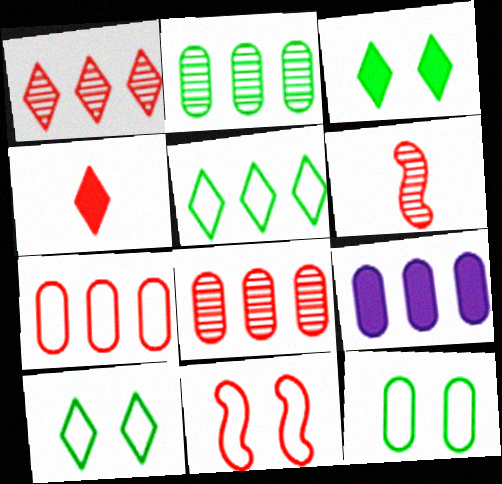[[2, 7, 9], 
[4, 8, 11], 
[6, 9, 10]]